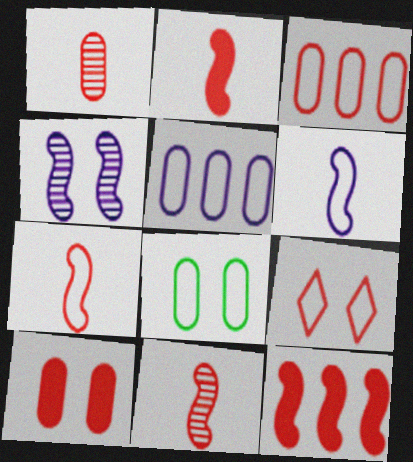[[1, 3, 10], 
[1, 9, 12], 
[2, 7, 11], 
[3, 7, 9]]